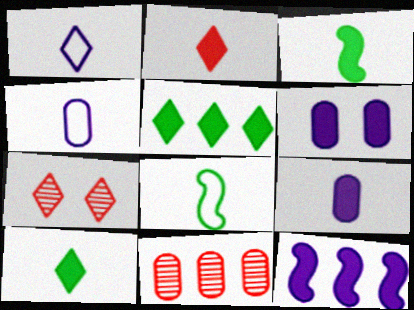[[1, 5, 7], 
[2, 3, 9]]